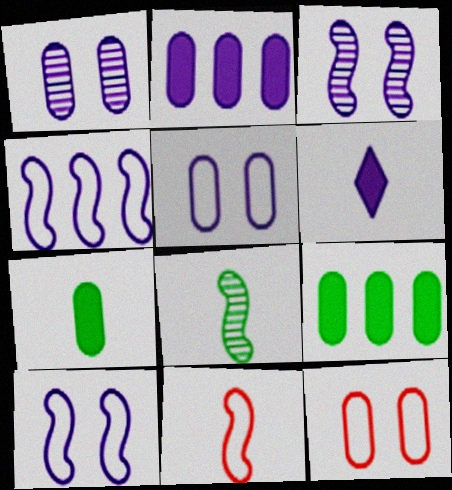[[1, 4, 6]]